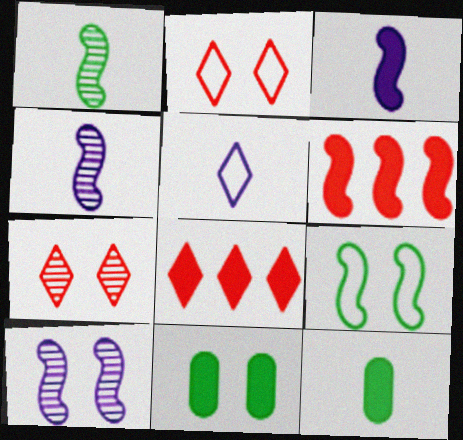[[2, 10, 11], 
[3, 8, 11], 
[4, 6, 9]]